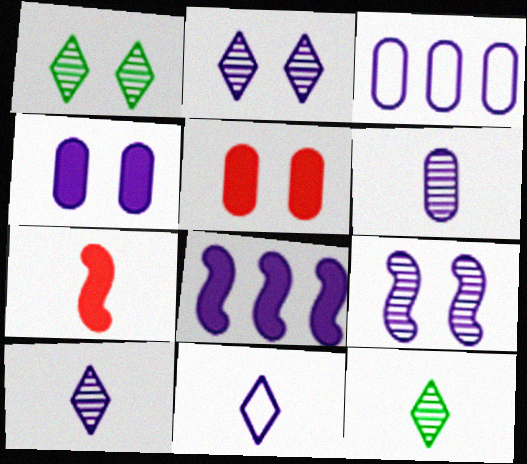[[1, 3, 7], 
[3, 4, 6]]